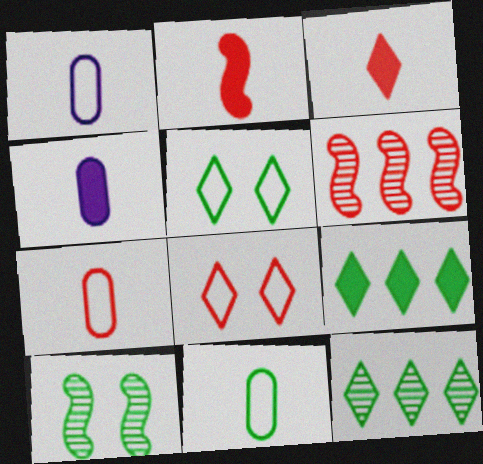[[1, 7, 11], 
[4, 5, 6], 
[9, 10, 11]]